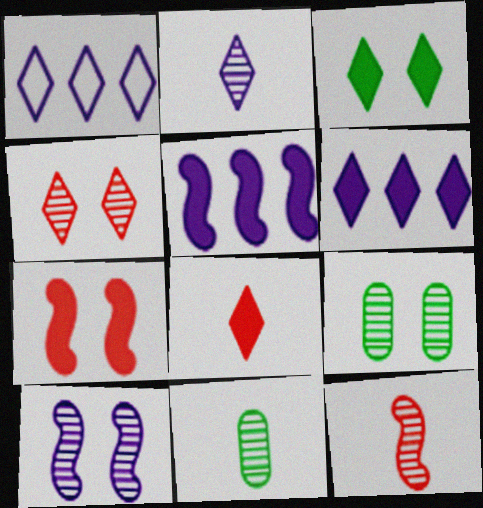[[1, 7, 11], 
[2, 11, 12], 
[3, 6, 8], 
[4, 9, 10]]